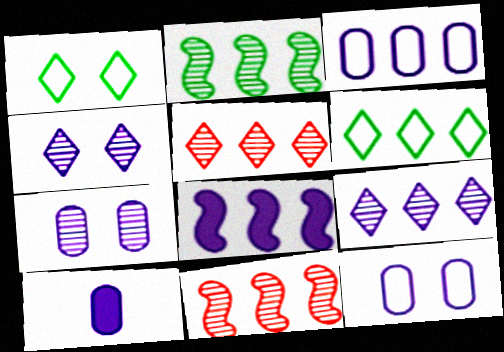[[1, 10, 11], 
[3, 7, 10], 
[3, 8, 9]]